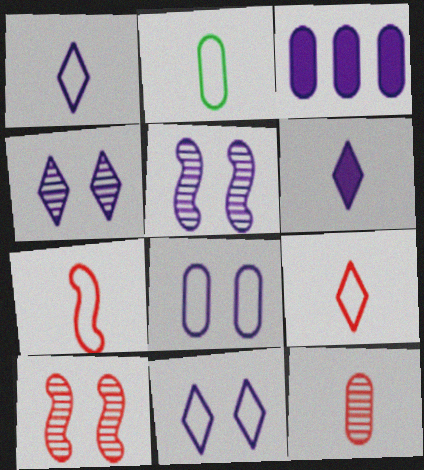[[1, 2, 7], 
[1, 3, 5]]